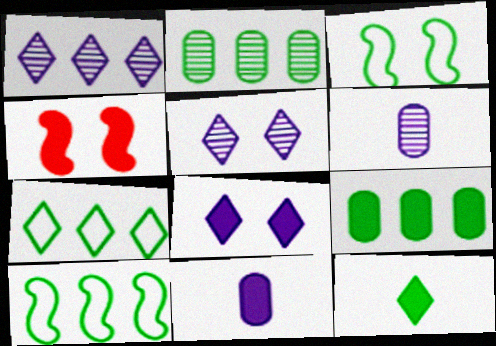[[2, 3, 12], 
[4, 6, 7]]